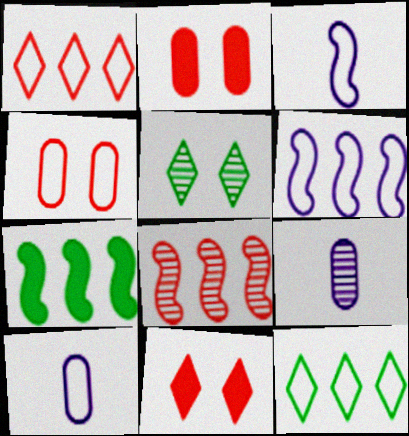[[3, 4, 12], 
[5, 8, 9], 
[6, 7, 8]]